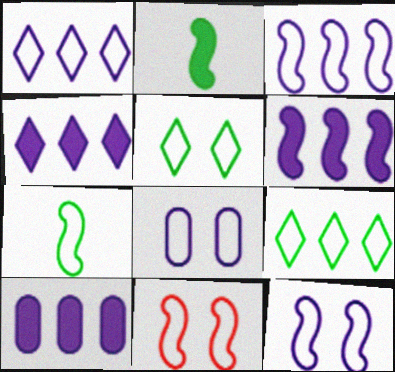[[3, 7, 11], 
[4, 6, 10], 
[5, 8, 11]]